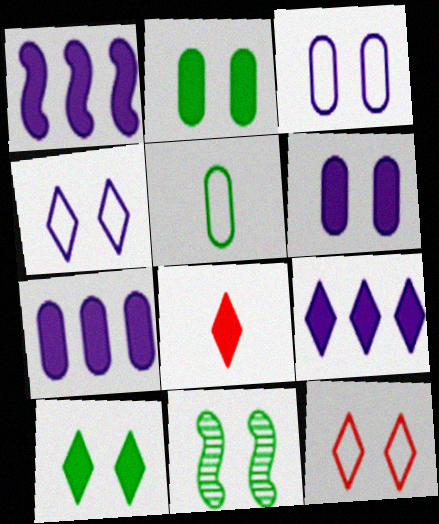[[1, 2, 8], 
[1, 7, 9], 
[6, 11, 12], 
[8, 9, 10]]